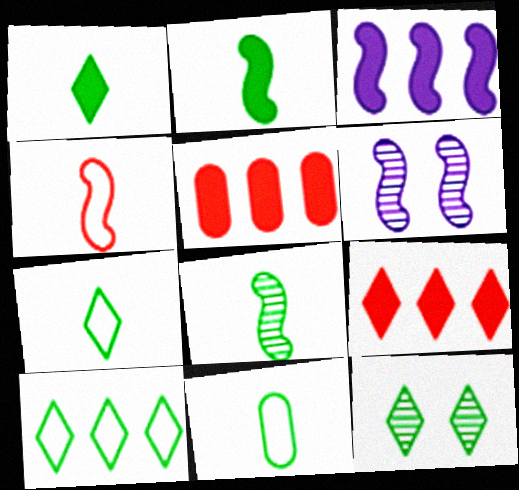[[1, 8, 11], 
[1, 10, 12], 
[5, 6, 7], 
[6, 9, 11]]